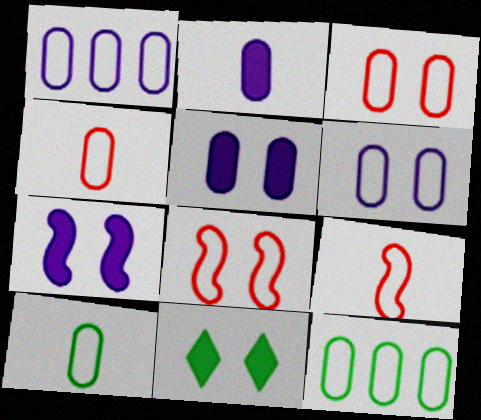[[1, 3, 10], 
[4, 6, 12]]